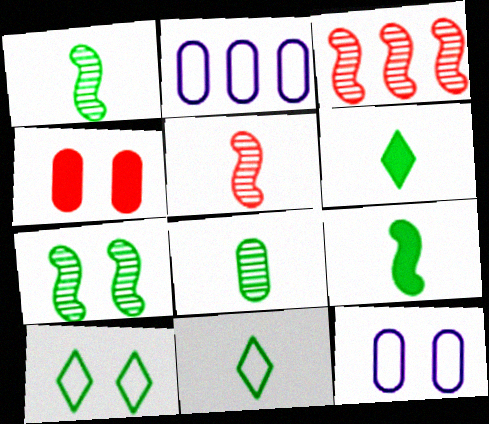[[2, 4, 8], 
[3, 6, 12], 
[8, 9, 11]]